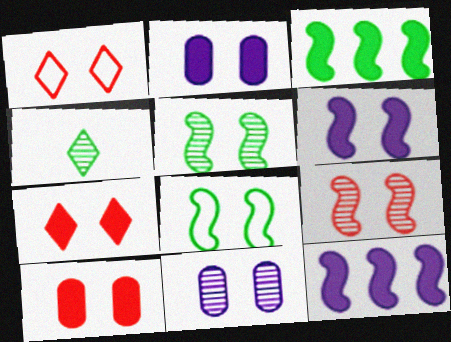[[1, 2, 5], 
[1, 9, 10], 
[6, 8, 9], 
[7, 8, 11]]